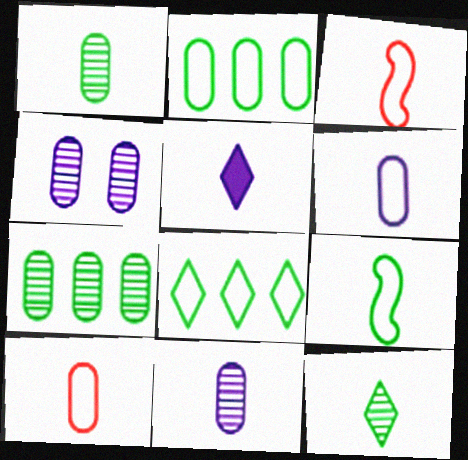[[1, 3, 5]]